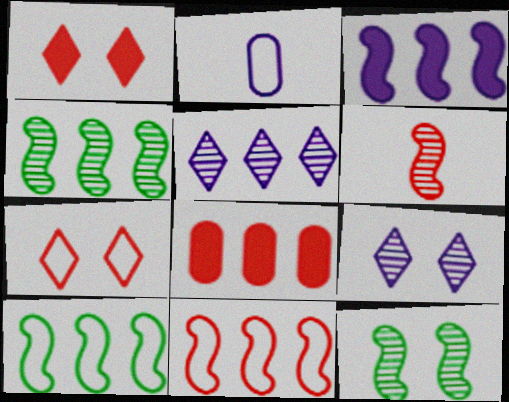[[1, 2, 4], 
[2, 3, 9], 
[2, 7, 10], 
[3, 4, 11], 
[5, 8, 10], 
[6, 7, 8]]